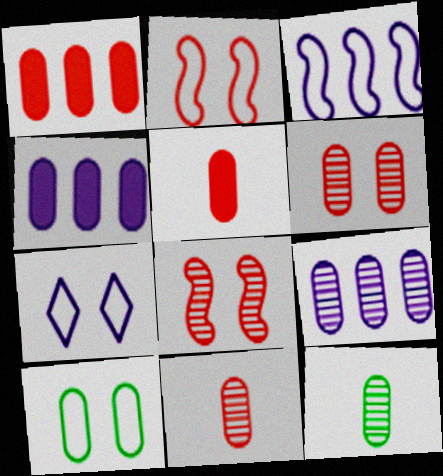[[2, 7, 10], 
[4, 10, 11], 
[5, 9, 10], 
[6, 9, 12]]